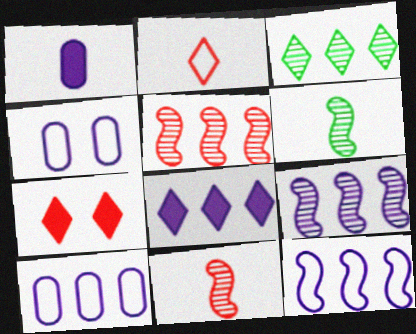[[1, 2, 6], 
[6, 7, 10], 
[8, 9, 10]]